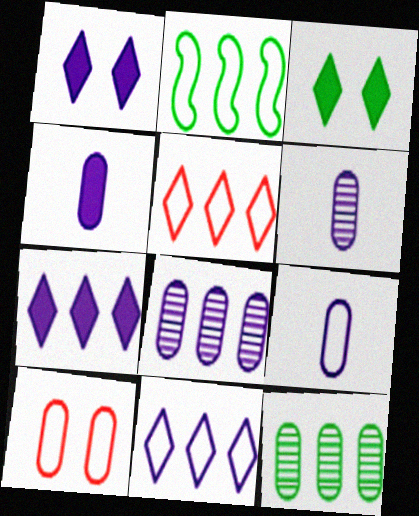[[4, 6, 9], 
[4, 10, 12]]